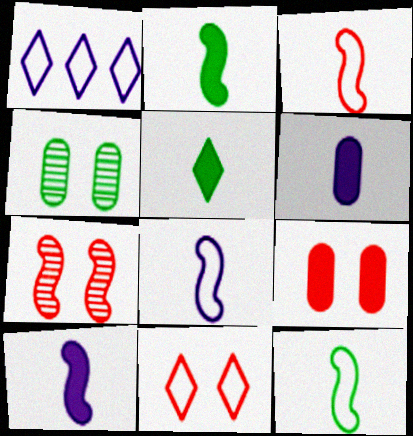[[3, 8, 12], 
[7, 9, 11]]